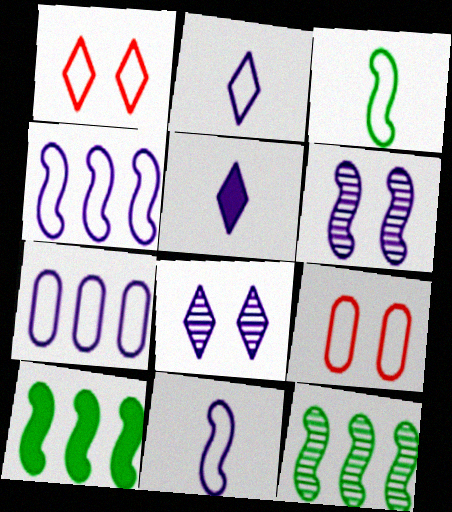[[1, 3, 7], 
[5, 6, 7], 
[5, 9, 12]]